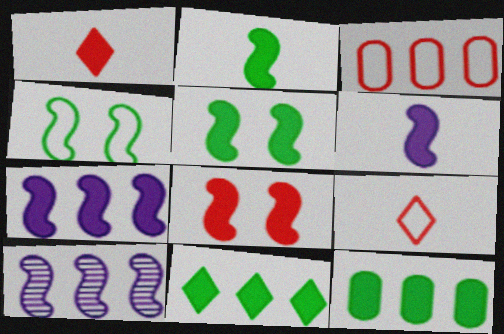[[2, 7, 8], 
[3, 10, 11]]